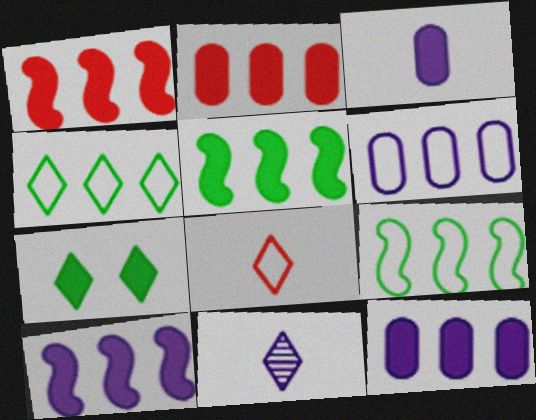[[1, 3, 7], 
[1, 5, 10]]